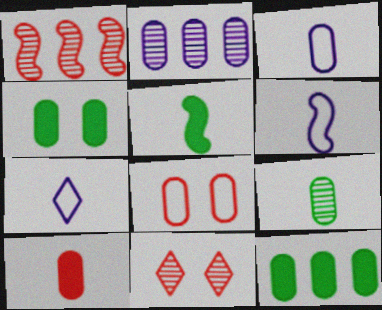[[1, 4, 7], 
[3, 6, 7], 
[3, 9, 10], 
[6, 11, 12]]